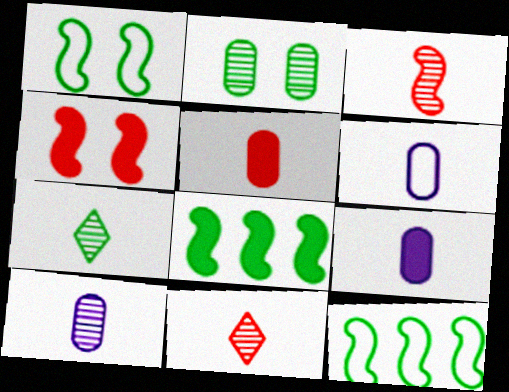[[3, 7, 10], 
[6, 9, 10]]